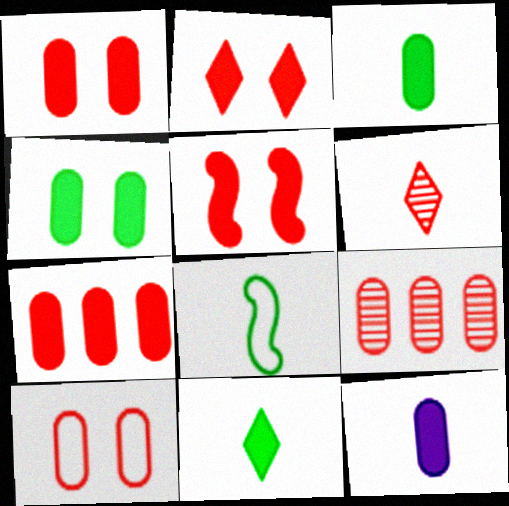[[1, 2, 5], 
[4, 7, 12], 
[6, 8, 12]]